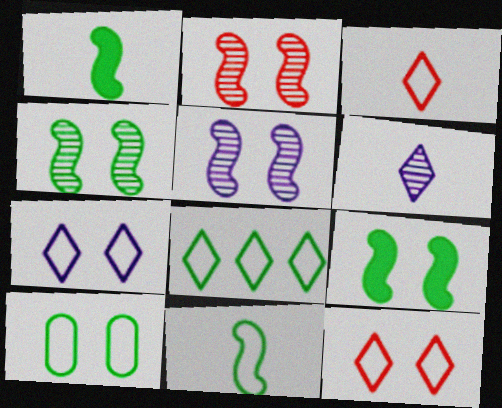[[2, 4, 5], 
[3, 7, 8], 
[8, 10, 11]]